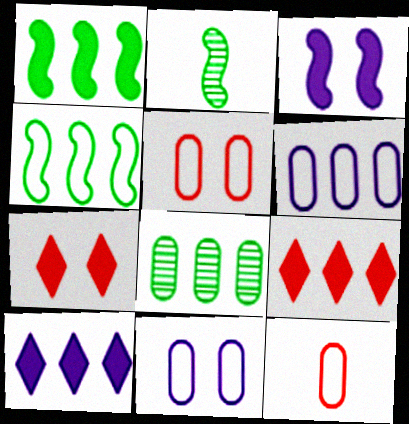[[2, 5, 10], 
[2, 6, 7], 
[2, 9, 11]]